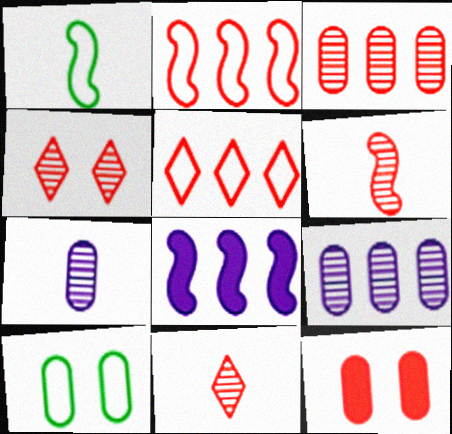[[2, 11, 12], 
[3, 4, 6], 
[5, 6, 12], 
[8, 10, 11]]